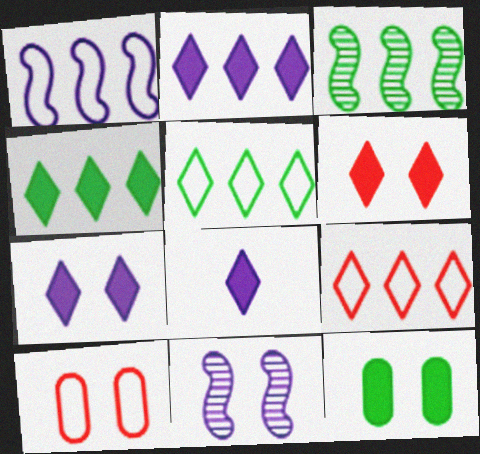[[2, 7, 8], 
[3, 8, 10], 
[4, 6, 8]]